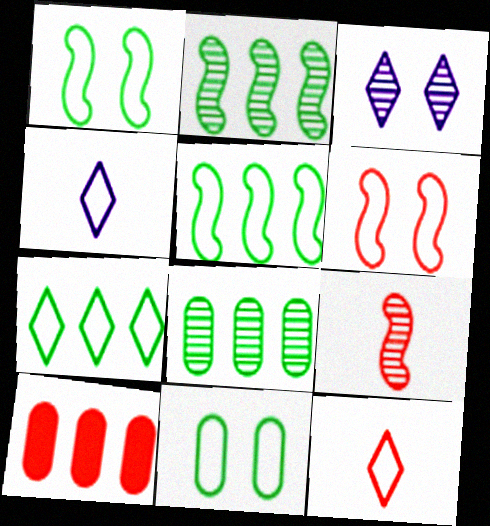[[3, 8, 9]]